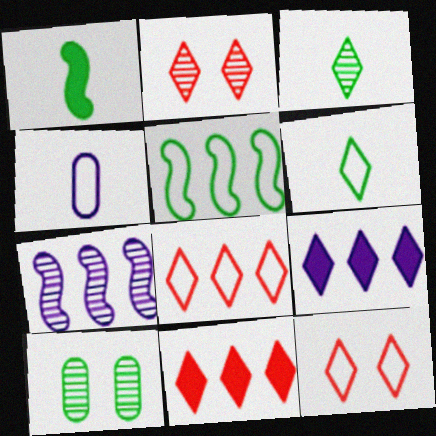[[2, 6, 9], 
[3, 9, 12], 
[4, 5, 12]]